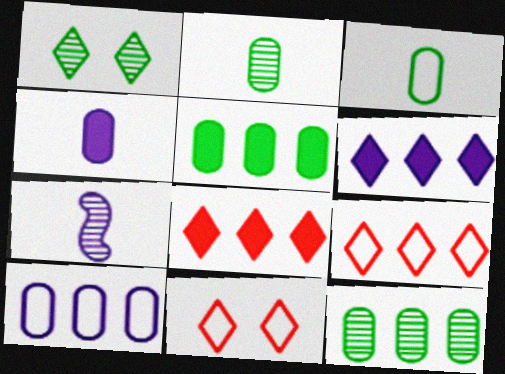[[5, 7, 11]]